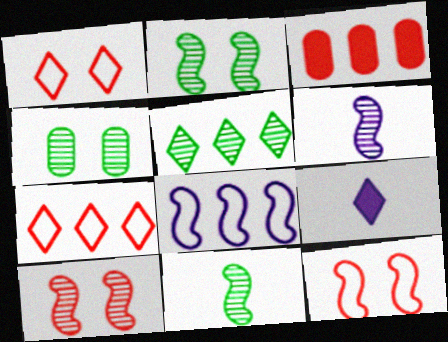[[1, 5, 9], 
[3, 5, 8], 
[4, 5, 11]]